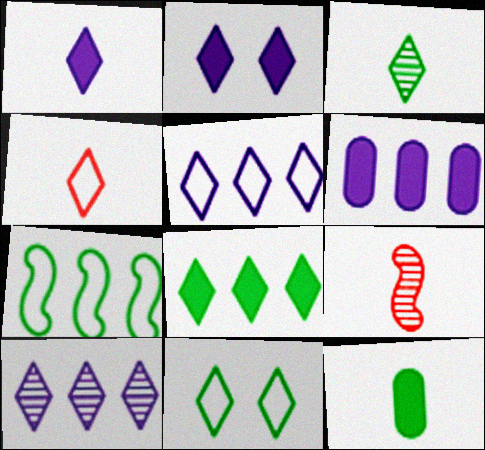[[1, 3, 4], 
[3, 8, 11], 
[4, 5, 11], 
[6, 9, 11]]